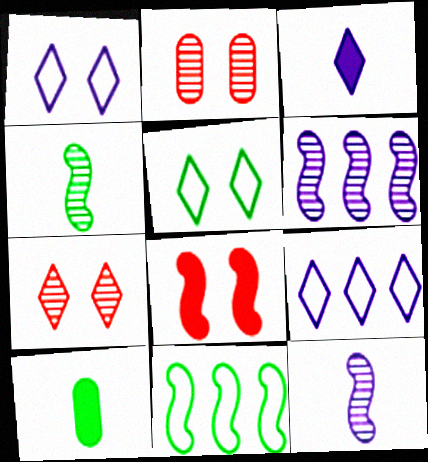[[2, 3, 11], 
[8, 11, 12]]